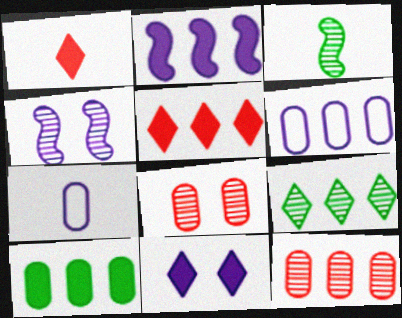[[1, 3, 7], 
[2, 5, 10], 
[6, 10, 12], 
[7, 8, 10]]